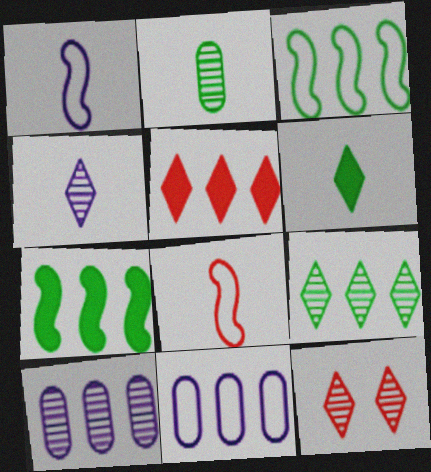[[3, 5, 10], 
[4, 9, 12]]